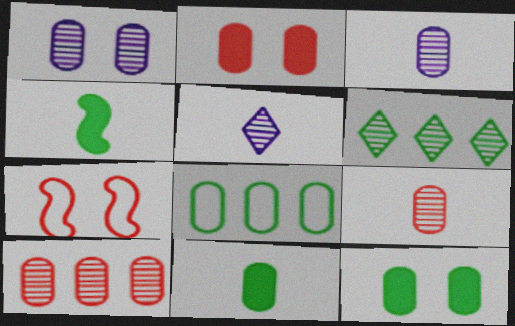[[2, 3, 8]]